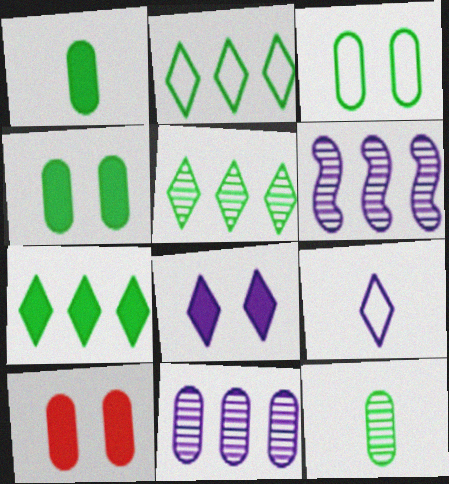[[2, 5, 7]]